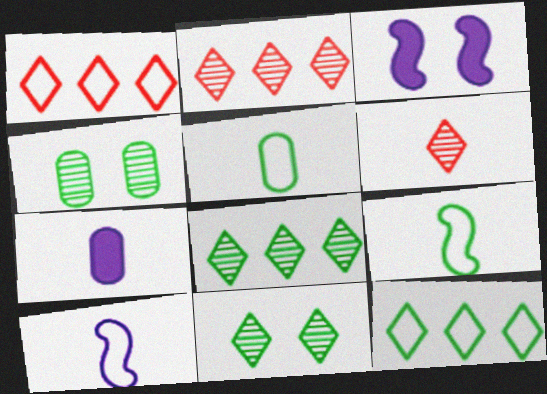[[2, 3, 5], 
[6, 7, 9]]